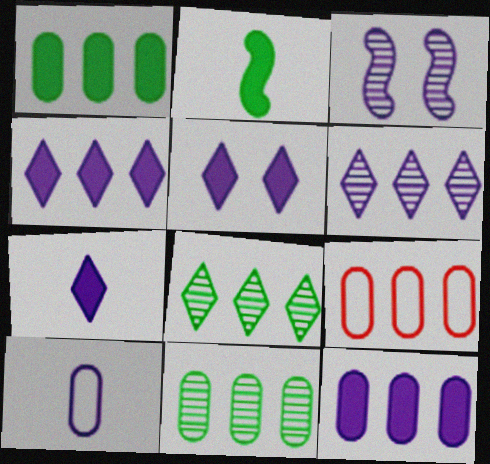[[3, 4, 10], 
[4, 5, 7], 
[9, 11, 12]]